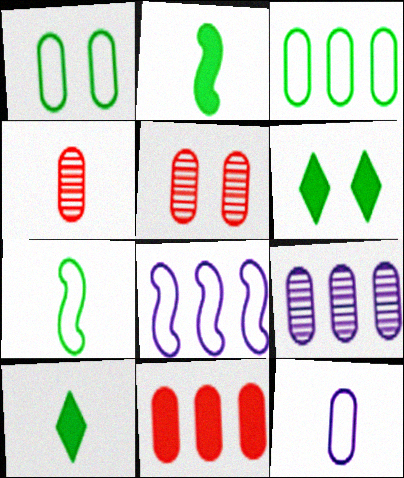[[3, 9, 11], 
[4, 6, 8], 
[5, 8, 10]]